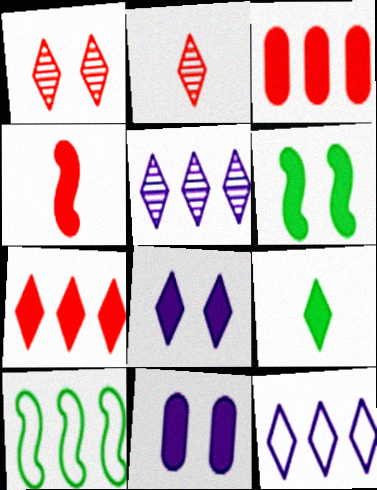[[1, 9, 12], 
[2, 10, 11], 
[3, 5, 10], 
[7, 8, 9]]